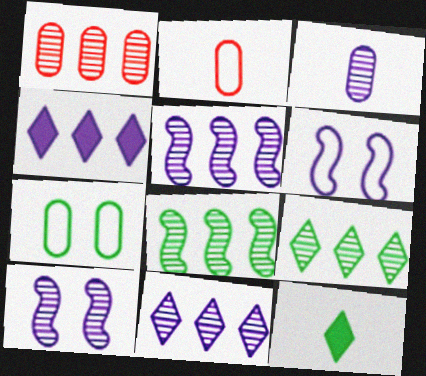[[1, 5, 9], 
[1, 6, 12], 
[1, 8, 11], 
[3, 4, 6], 
[3, 10, 11], 
[7, 8, 12]]